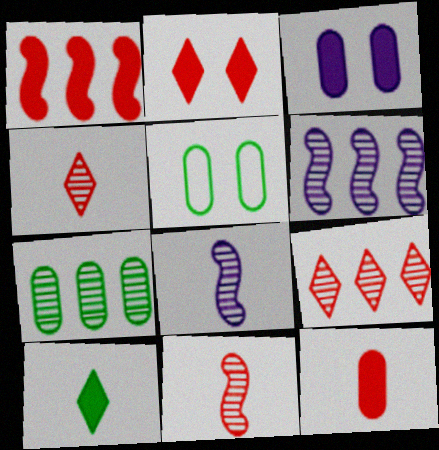[[1, 2, 12], 
[1, 3, 10], 
[6, 7, 9]]